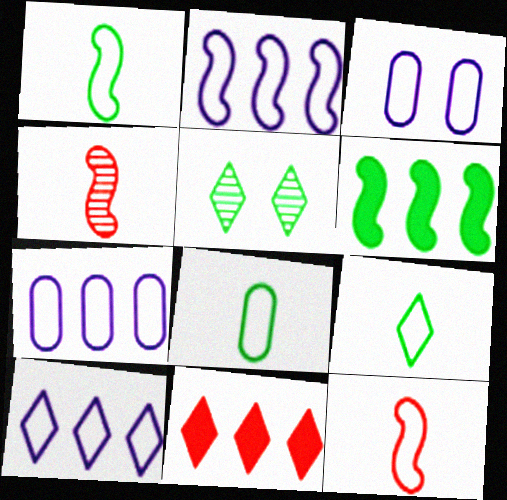[[1, 8, 9], 
[2, 7, 10], 
[5, 6, 8]]